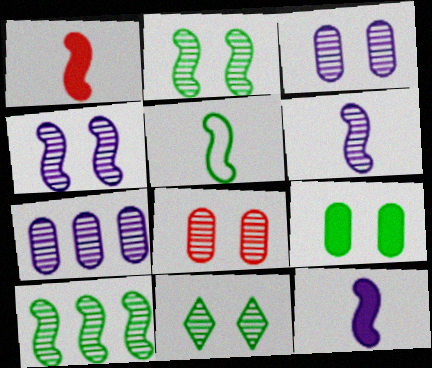[[1, 5, 6], 
[4, 8, 11]]